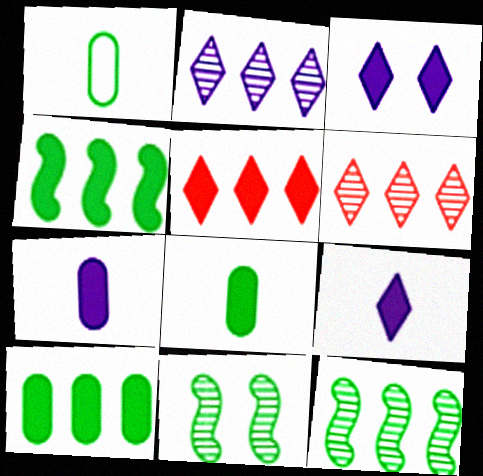[]